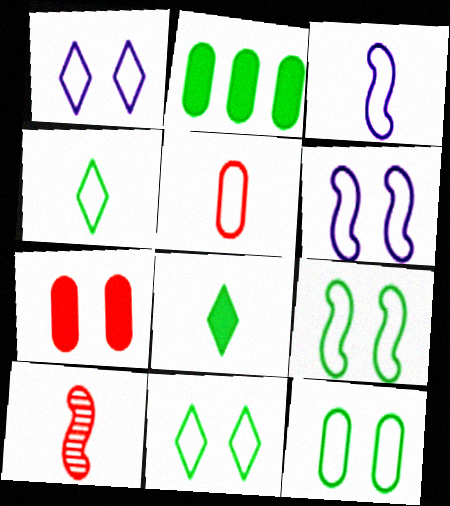[[1, 2, 10], 
[3, 4, 5], 
[9, 11, 12]]